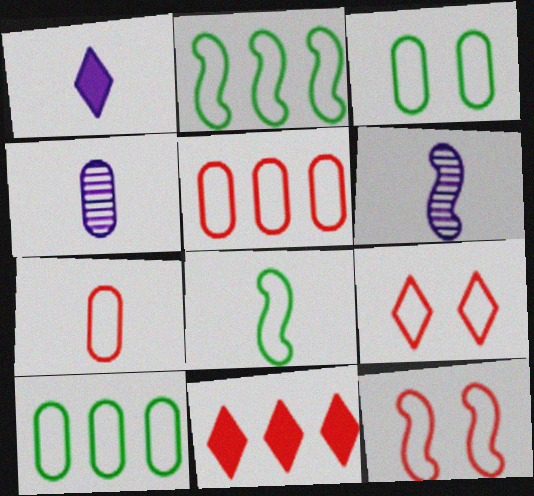[[3, 6, 11]]